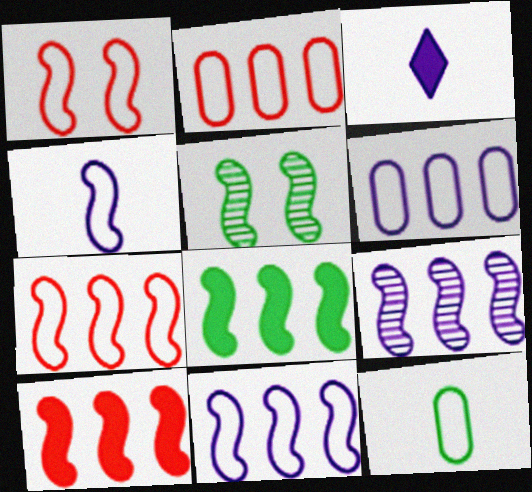[[2, 3, 5], 
[4, 5, 10], 
[7, 8, 9]]